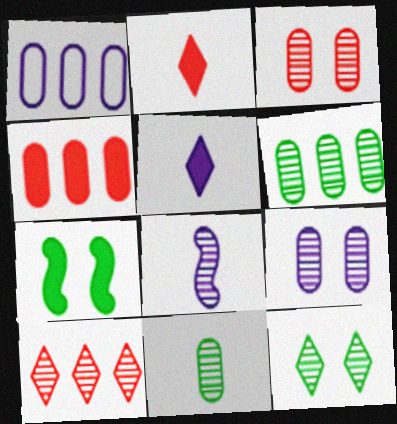[[1, 4, 6], 
[4, 5, 7]]